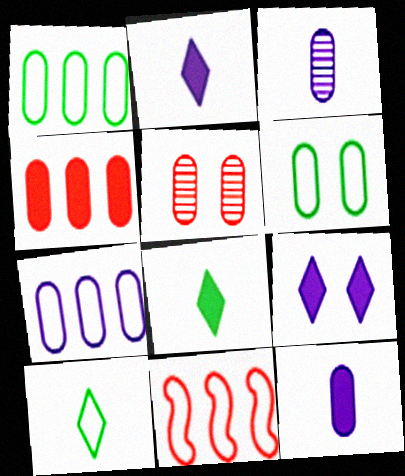[[1, 5, 12], 
[3, 4, 6]]